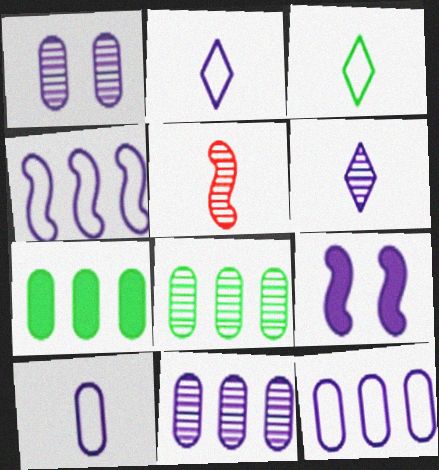[[2, 9, 11], 
[6, 9, 12]]